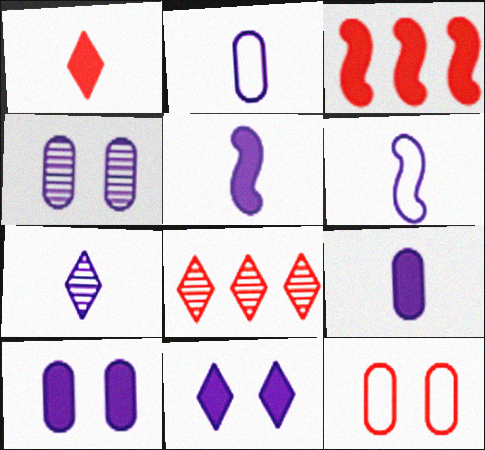[[2, 5, 7], 
[6, 7, 9]]